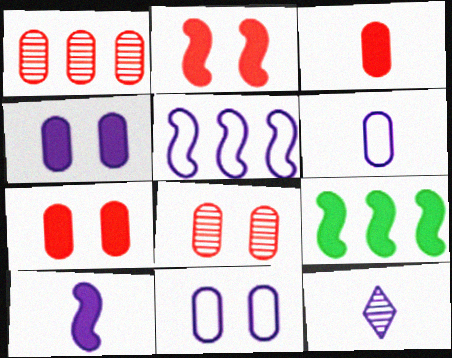[[2, 9, 10], 
[4, 5, 12], 
[6, 10, 12]]